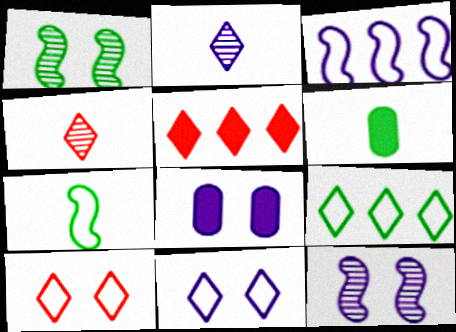[[1, 6, 9], 
[1, 8, 10], 
[2, 3, 8], 
[4, 5, 10], 
[8, 11, 12]]